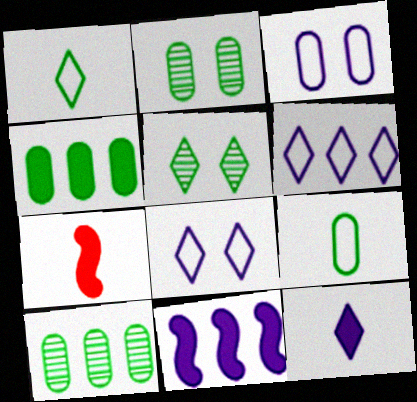[[2, 4, 9], 
[2, 6, 7], 
[7, 8, 10]]